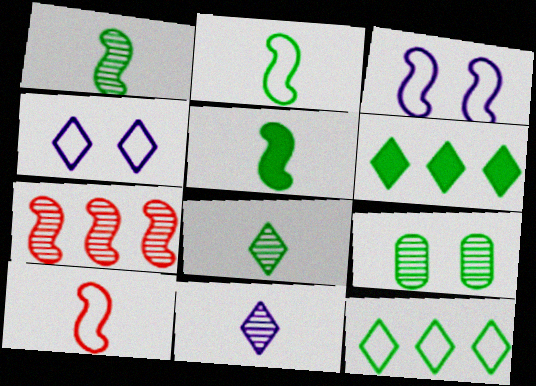[[1, 2, 5], 
[2, 6, 9], 
[3, 5, 7], 
[5, 9, 12], 
[7, 9, 11]]